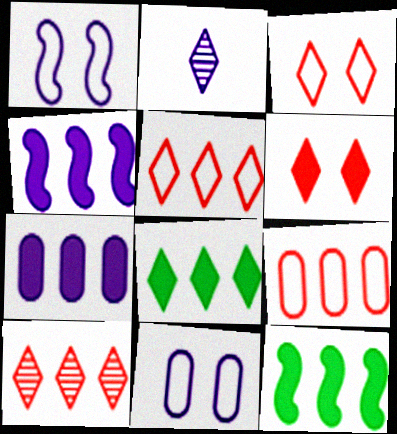[[1, 2, 7], 
[2, 3, 8], 
[2, 4, 11]]